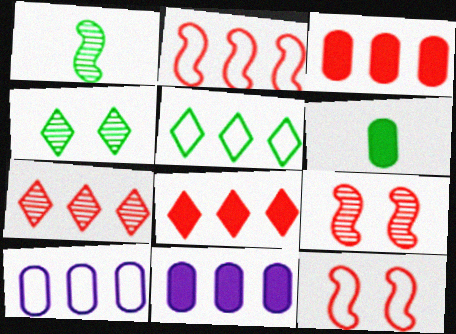[[2, 3, 7], 
[2, 5, 10]]